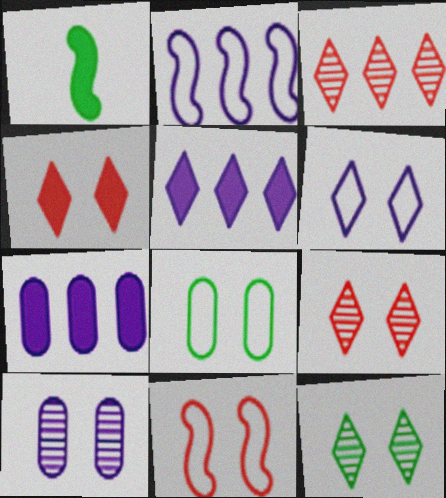[[1, 4, 7], 
[4, 6, 12], 
[6, 8, 11]]